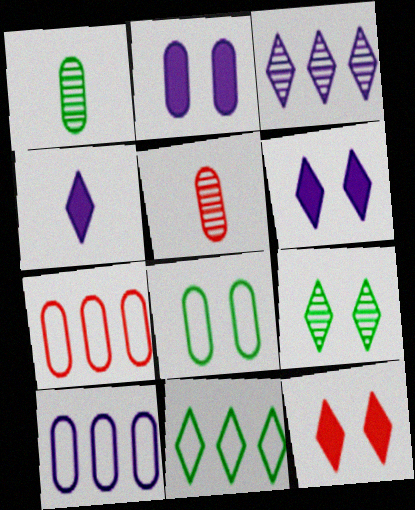[[1, 2, 7]]